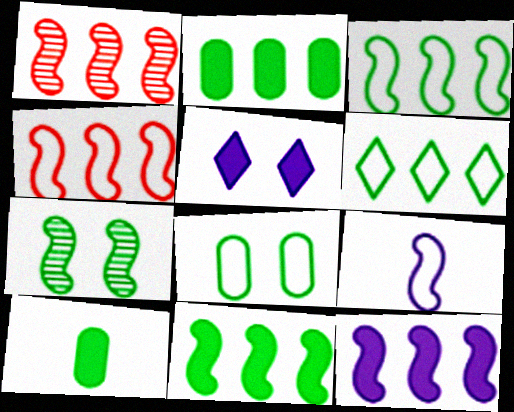[[1, 3, 12], 
[6, 7, 10]]